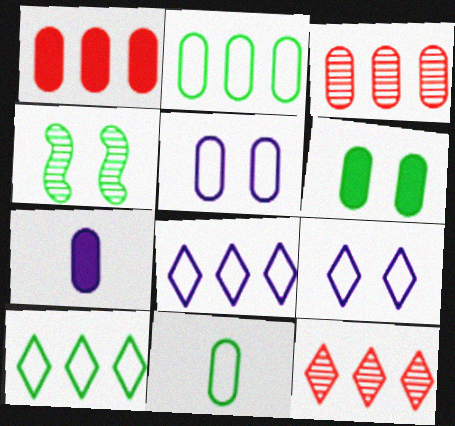[[1, 6, 7]]